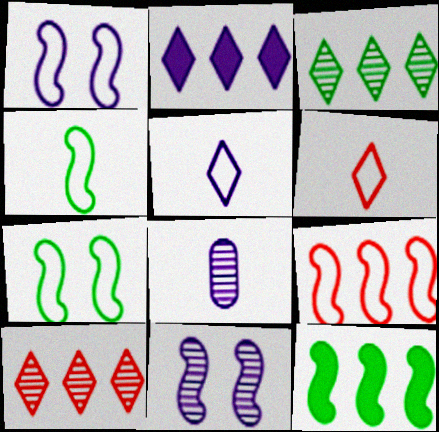[[1, 2, 8], 
[1, 4, 9]]